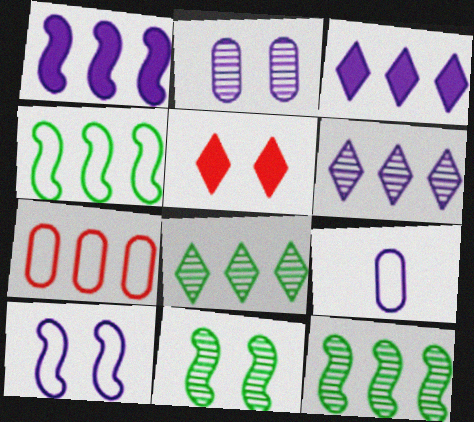[[1, 7, 8], 
[3, 7, 12], 
[5, 9, 12]]